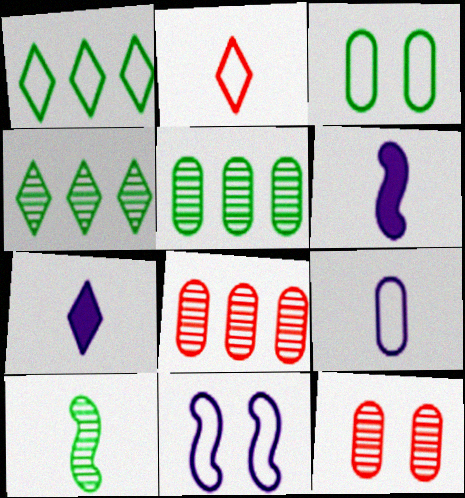[[1, 6, 12]]